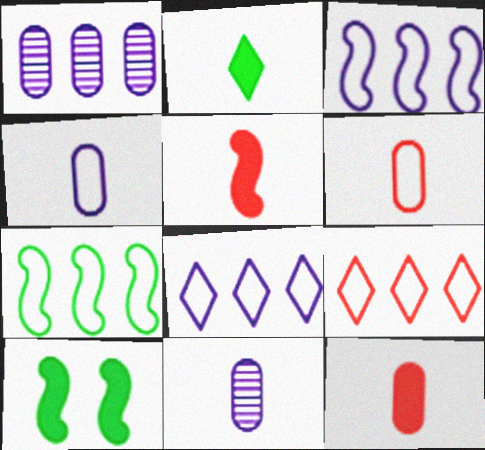[[9, 10, 11]]